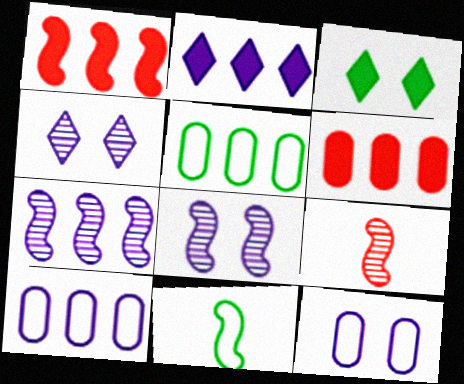[[1, 8, 11], 
[2, 7, 10], 
[3, 9, 10], 
[4, 6, 11]]